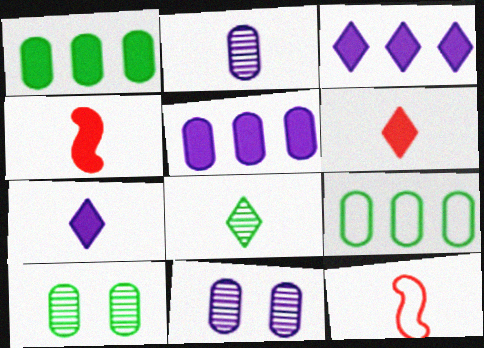[[3, 10, 12]]